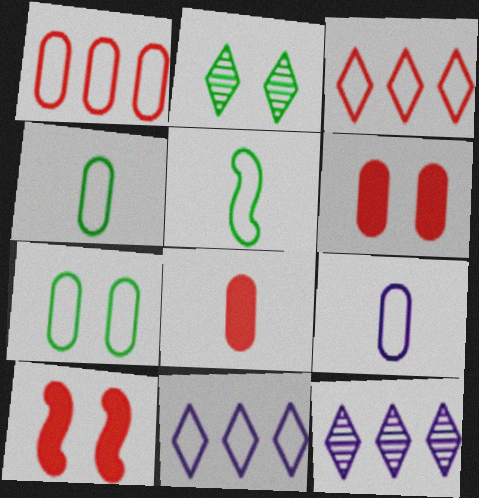[[1, 7, 9], 
[4, 10, 12], 
[5, 6, 12]]